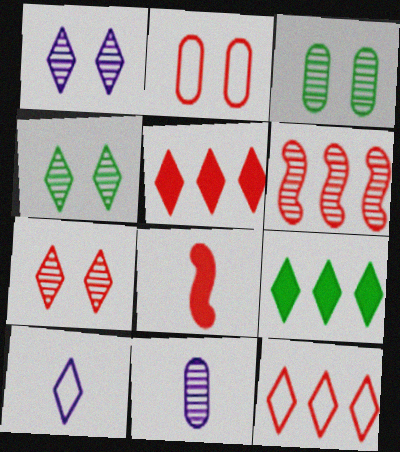[[1, 4, 7], 
[4, 5, 10], 
[4, 6, 11], 
[7, 9, 10]]